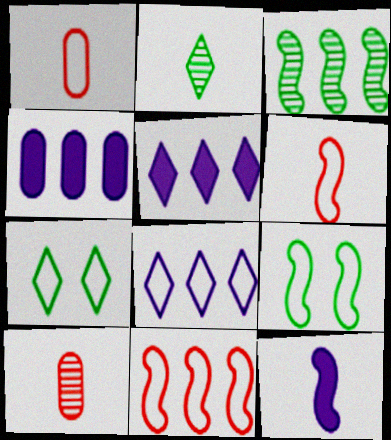[[1, 2, 12], 
[1, 8, 9], 
[5, 9, 10]]